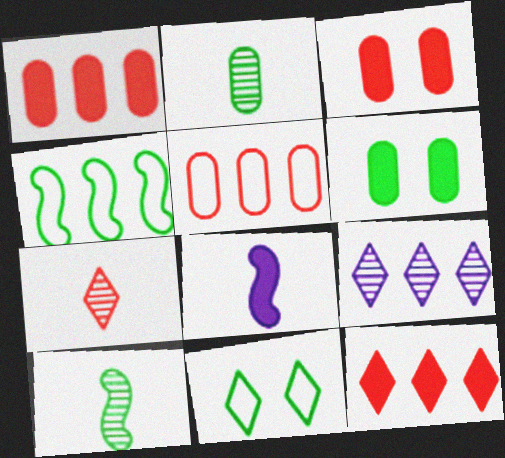[[1, 4, 9], 
[6, 8, 12]]